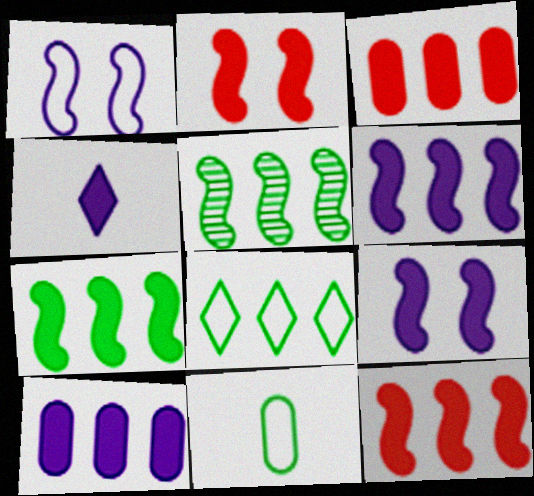[[4, 9, 10], 
[6, 7, 12]]